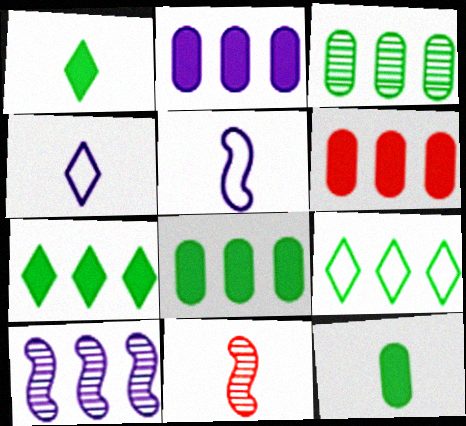[[2, 6, 8], 
[4, 11, 12], 
[6, 9, 10]]